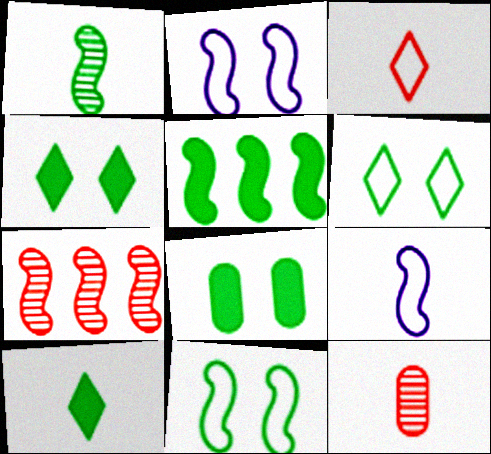[[1, 5, 11], 
[5, 8, 10], 
[9, 10, 12]]